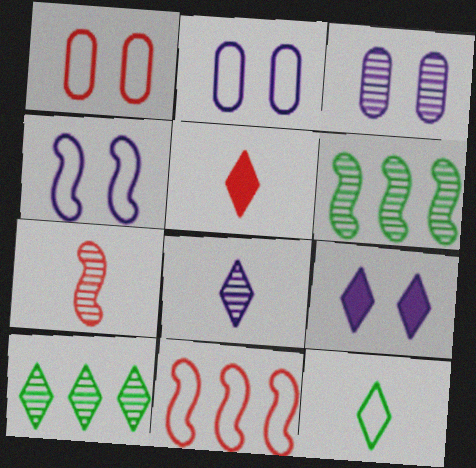[[2, 5, 6], 
[2, 11, 12], 
[3, 4, 9], 
[3, 7, 10], 
[5, 8, 12]]